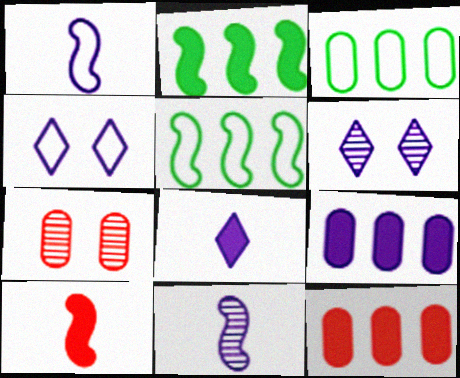[[1, 6, 9], 
[3, 6, 10], 
[4, 9, 11], 
[5, 7, 8]]